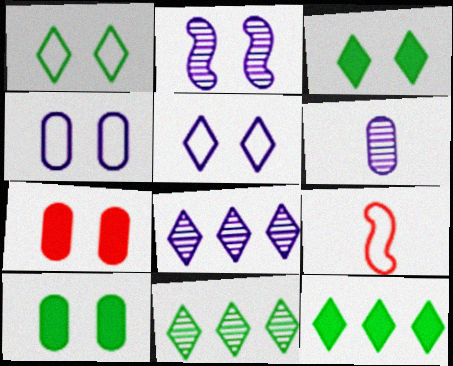[[1, 2, 7], 
[2, 6, 8], 
[8, 9, 10]]